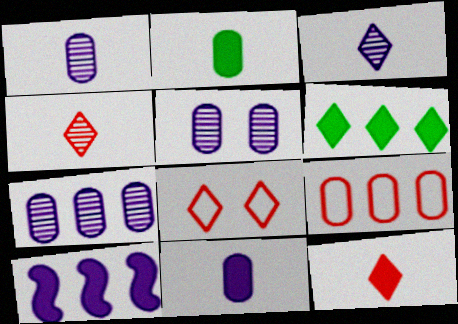[[1, 5, 7], 
[2, 5, 9], 
[3, 6, 8]]